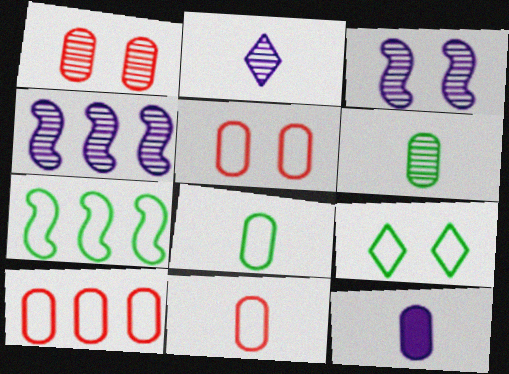[[5, 10, 11], 
[6, 11, 12], 
[7, 8, 9]]